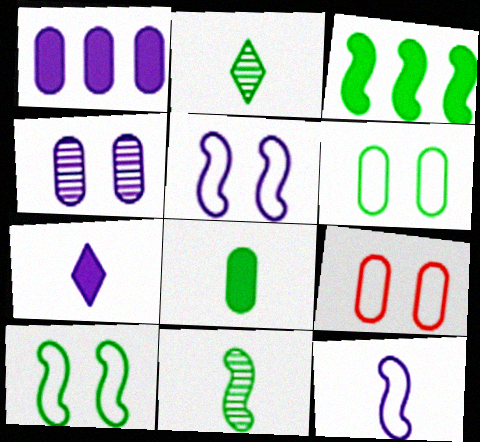[[2, 3, 6], 
[3, 10, 11]]